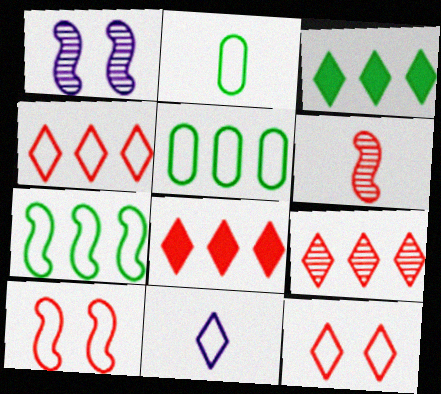[[1, 2, 8], 
[4, 8, 9], 
[5, 10, 11]]